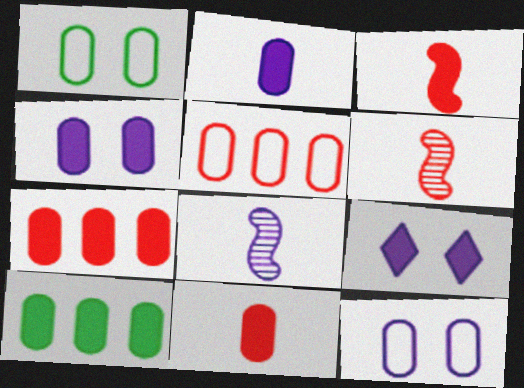[[3, 9, 10], 
[4, 10, 11]]